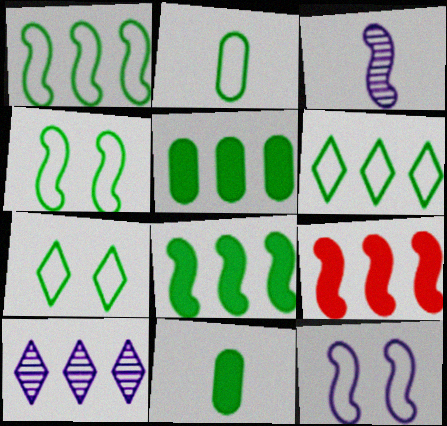[[1, 2, 7], 
[2, 4, 6], 
[3, 4, 9]]